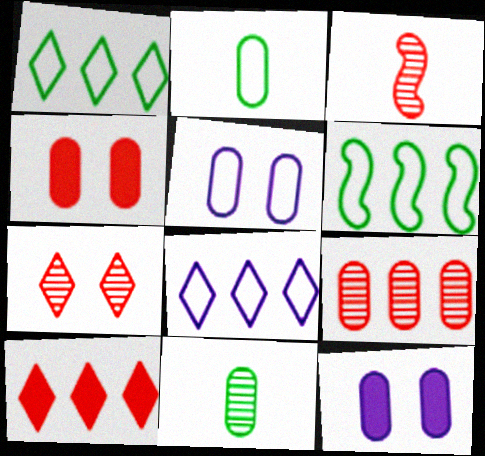[[1, 3, 12], 
[2, 9, 12], 
[3, 7, 9]]